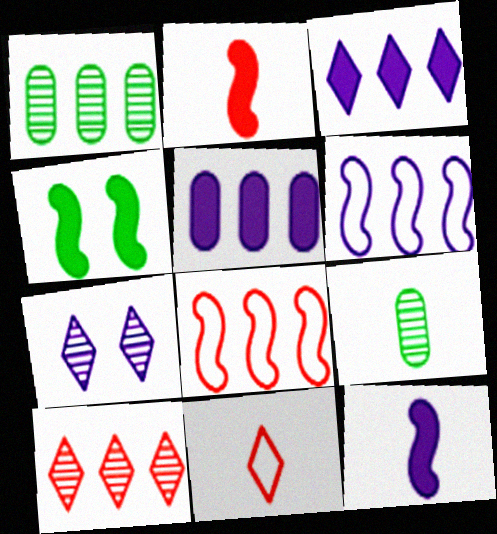[[1, 3, 8], 
[9, 11, 12]]